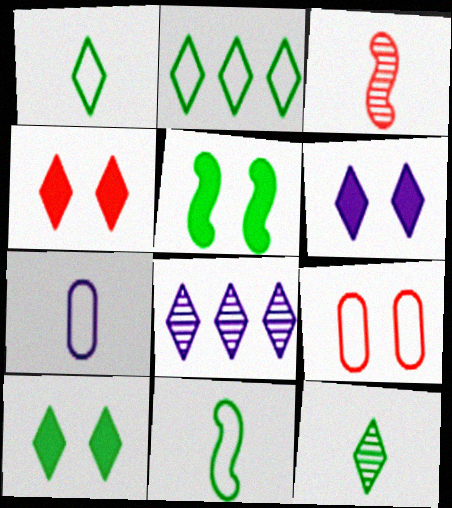[[1, 4, 8], 
[2, 10, 12], 
[4, 6, 10]]